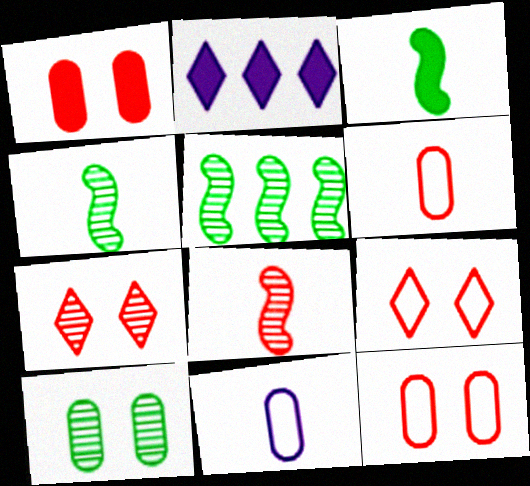[[1, 2, 3], 
[2, 4, 12]]